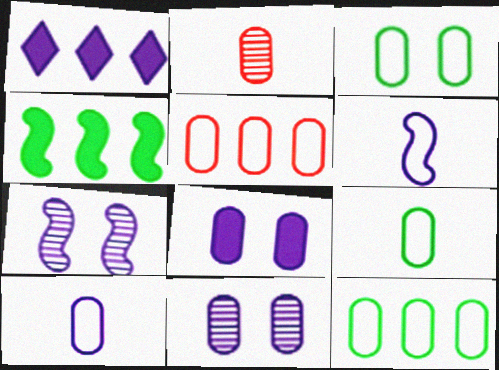[[1, 6, 11], 
[1, 7, 10], 
[2, 8, 12], 
[3, 5, 10], 
[3, 9, 12]]